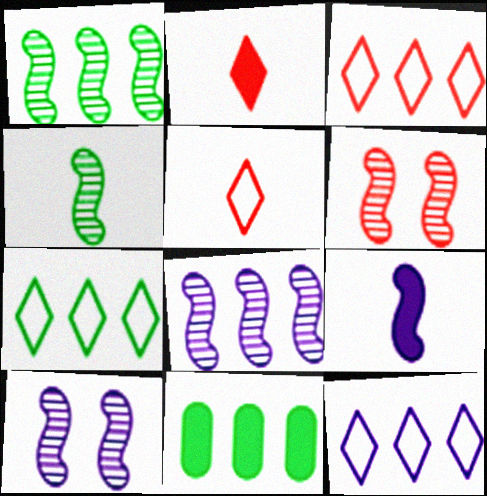[[1, 7, 11], 
[3, 7, 12], 
[3, 8, 11], 
[4, 6, 8], 
[5, 10, 11]]